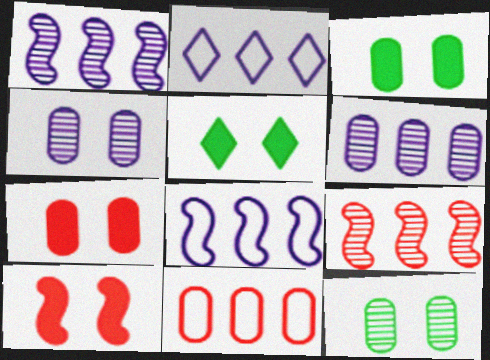[]